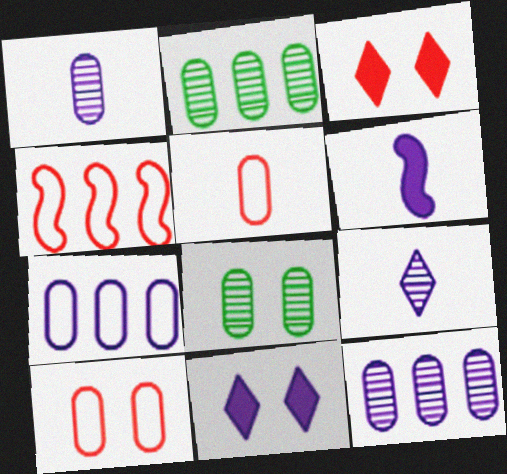[]